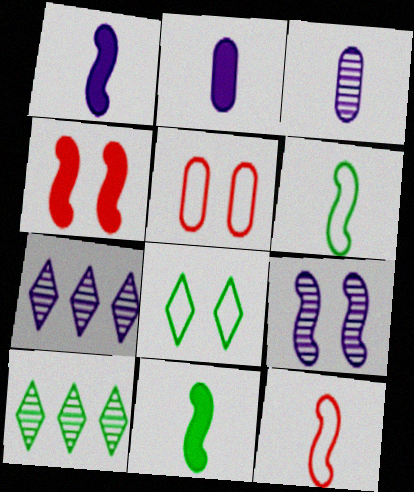[[1, 5, 10], 
[3, 7, 9], 
[5, 7, 11]]